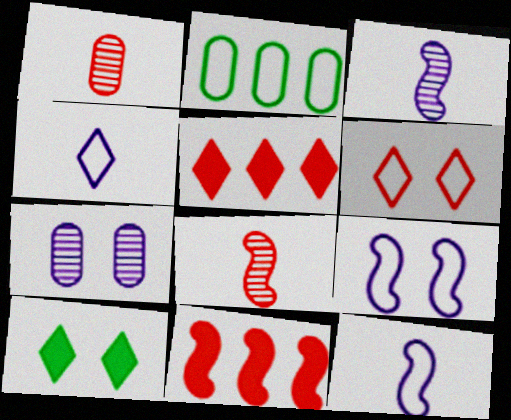[[1, 6, 11], 
[2, 6, 12]]